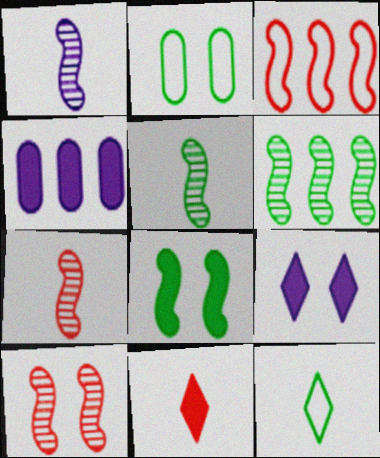[[1, 3, 8], 
[1, 5, 7], 
[1, 6, 10], 
[2, 9, 10], 
[4, 8, 11], 
[4, 10, 12]]